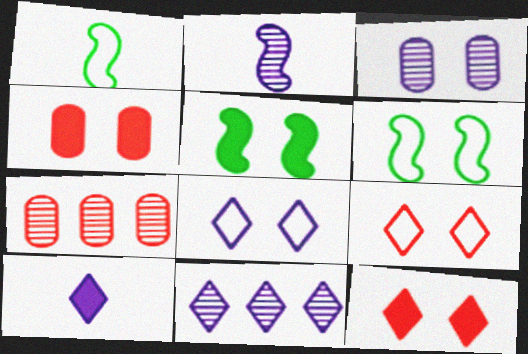[[1, 4, 11], 
[2, 3, 11], 
[3, 5, 9], 
[3, 6, 12], 
[6, 7, 10], 
[8, 10, 11]]